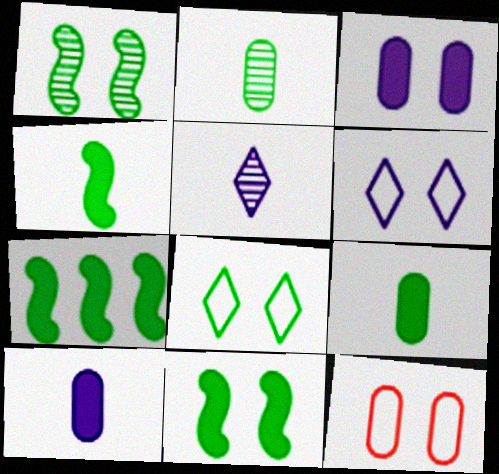[[2, 7, 8], 
[4, 7, 11], 
[5, 7, 12]]